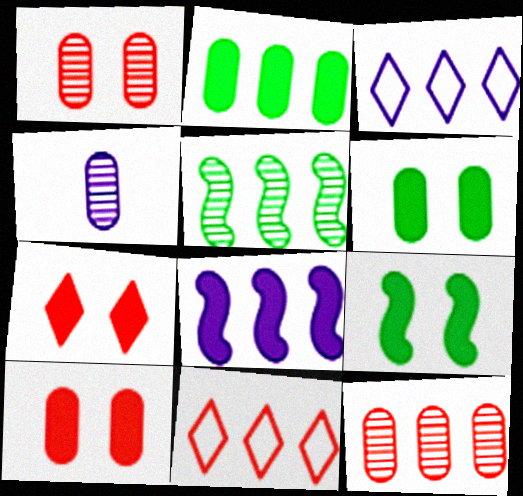[[4, 9, 11]]